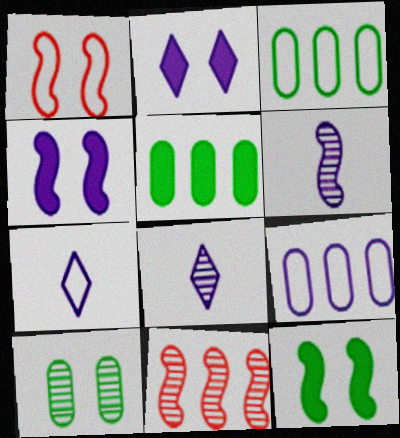[[1, 2, 10], 
[1, 3, 7], 
[1, 5, 8], 
[2, 6, 9], 
[4, 8, 9], 
[8, 10, 11]]